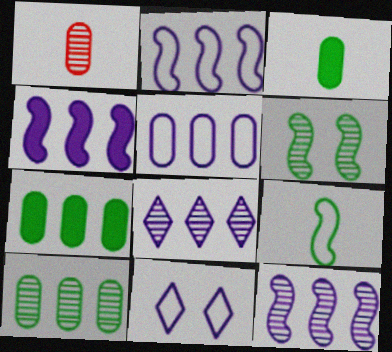[[1, 6, 8], 
[2, 4, 12], 
[4, 5, 8]]